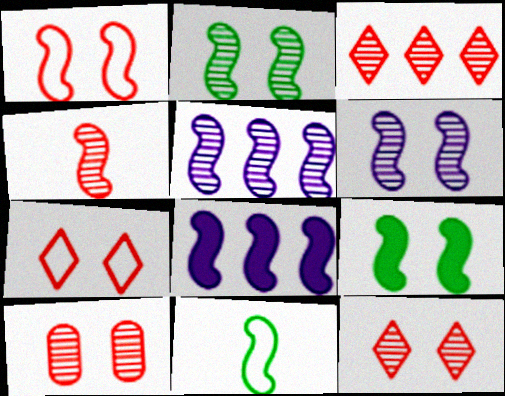[[1, 6, 9], 
[2, 4, 5], 
[3, 4, 10]]